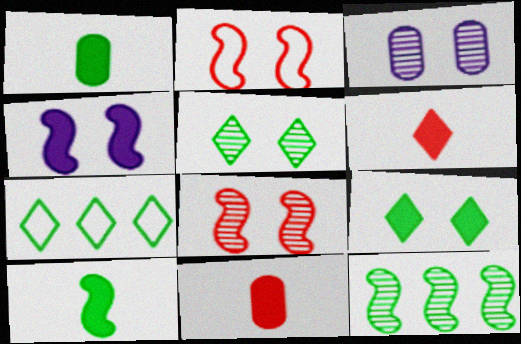[[2, 3, 9], 
[3, 5, 8]]